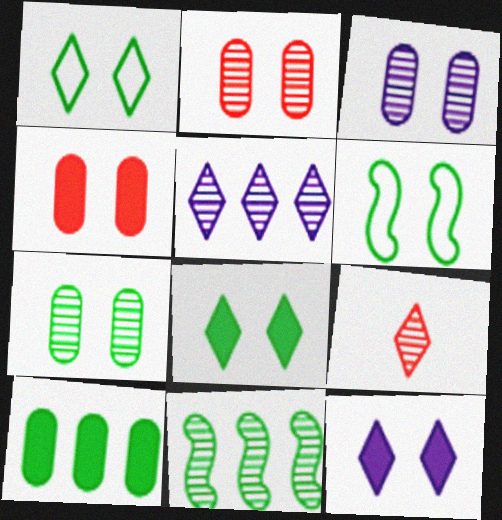[[2, 3, 7], 
[2, 6, 12], 
[3, 9, 11], 
[6, 7, 8]]